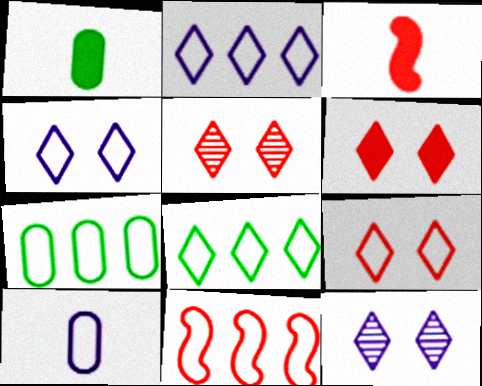[[1, 11, 12], 
[2, 7, 11], 
[3, 7, 12], 
[5, 6, 9]]